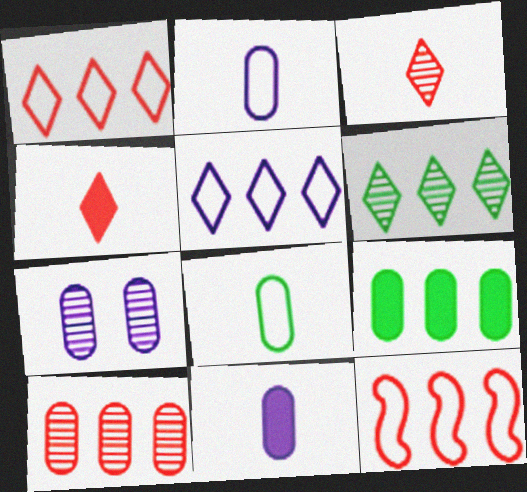[]